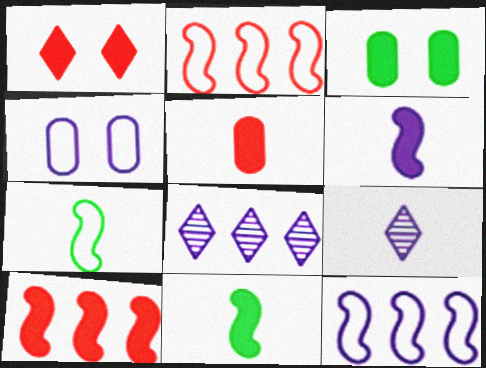[[1, 5, 10], 
[2, 3, 9], 
[4, 6, 8], 
[5, 7, 9]]